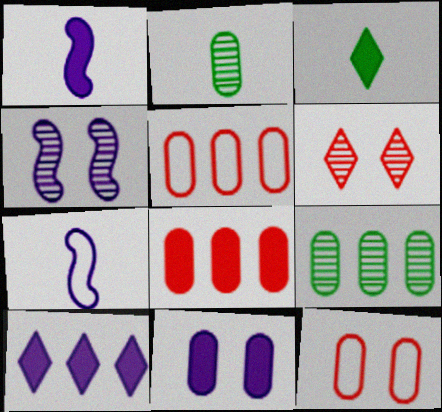[[1, 10, 11], 
[2, 5, 11], 
[3, 4, 5]]